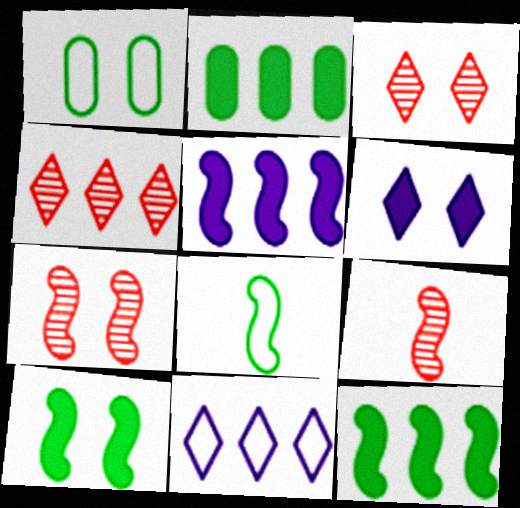[[1, 6, 7], 
[5, 7, 8]]